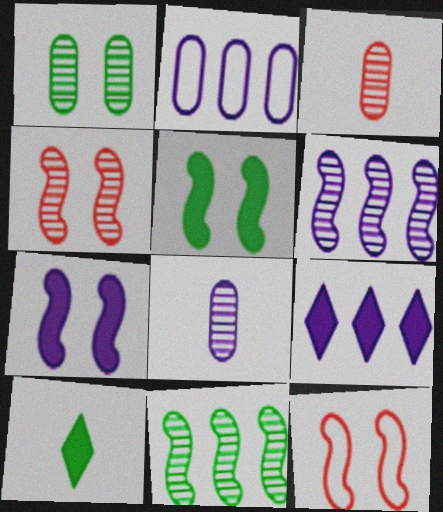[[2, 4, 10], 
[2, 6, 9]]